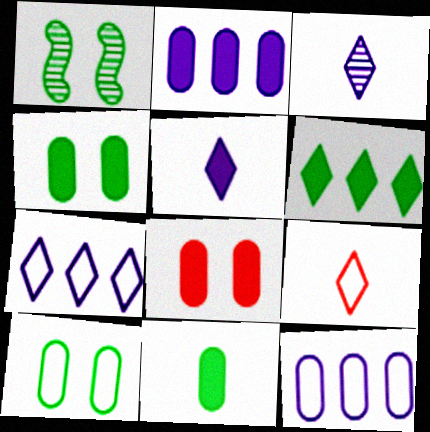[[1, 2, 9], 
[2, 8, 11]]